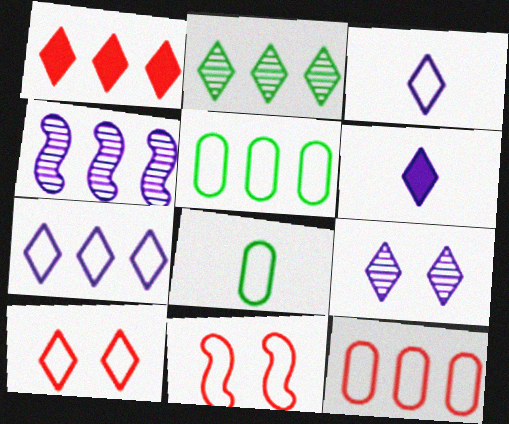[[1, 2, 7], 
[1, 4, 5], 
[2, 6, 10], 
[3, 5, 11], 
[6, 7, 9], 
[7, 8, 11]]